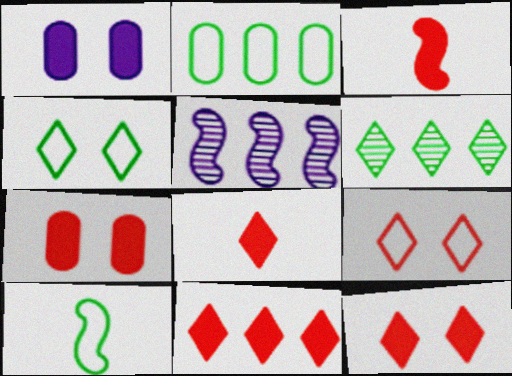[[2, 4, 10], 
[2, 5, 11], 
[3, 7, 11], 
[8, 11, 12]]